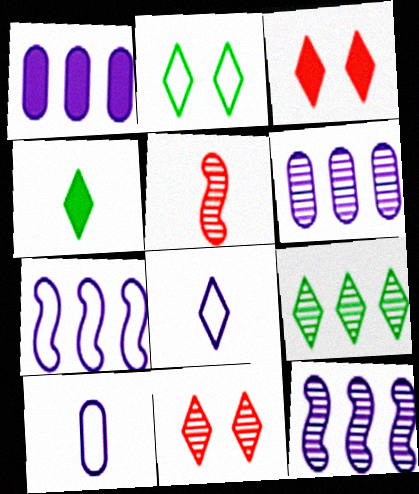[[1, 2, 5], 
[2, 4, 9], 
[3, 8, 9], 
[4, 5, 10]]